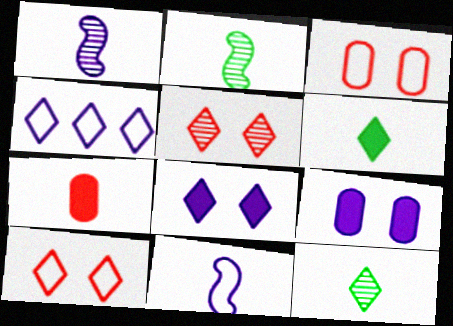[[1, 4, 9], 
[4, 5, 6], 
[7, 11, 12]]